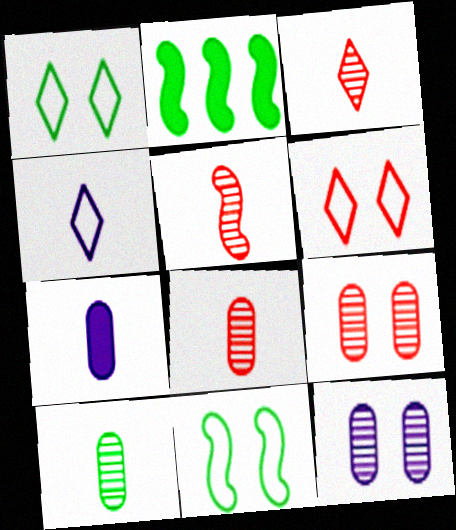[[1, 2, 10], 
[2, 4, 9], 
[3, 5, 8]]